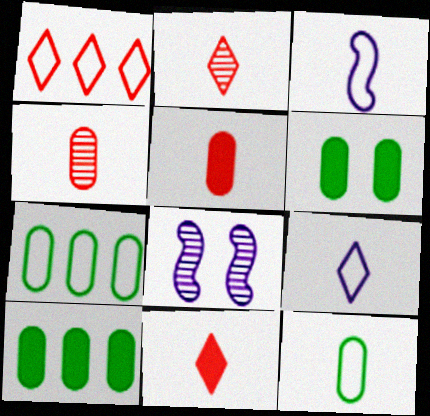[[7, 8, 11]]